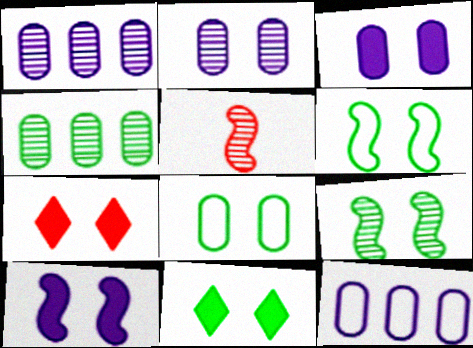[[2, 6, 7], 
[5, 11, 12], 
[8, 9, 11]]